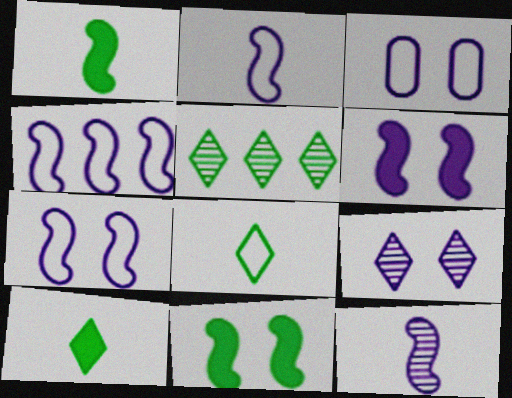[[2, 4, 7], 
[3, 6, 9], 
[4, 6, 12]]